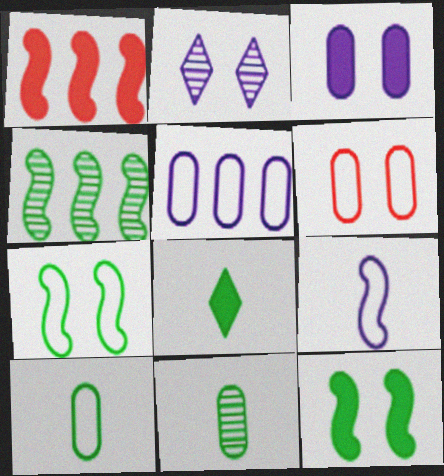[[1, 2, 10], 
[1, 3, 8], 
[2, 6, 12], 
[5, 6, 10]]